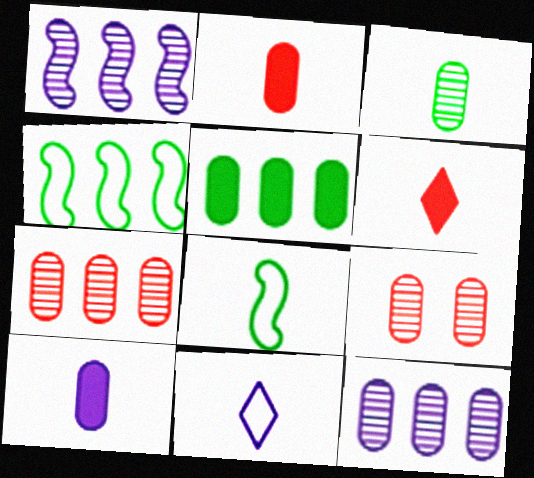[[3, 9, 12]]